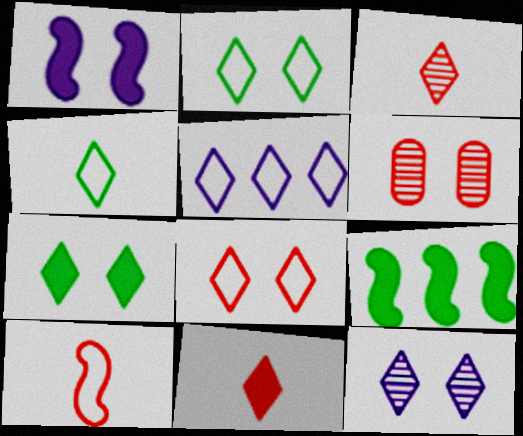[[1, 2, 6], 
[3, 5, 7], 
[4, 5, 8], 
[7, 8, 12]]